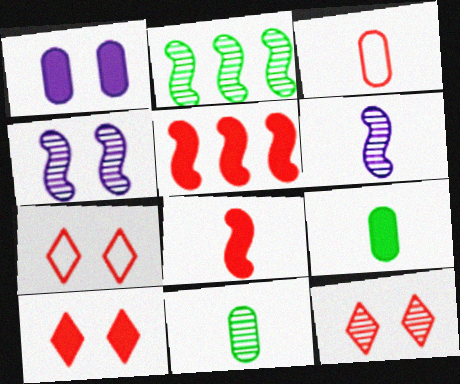[[3, 5, 12], 
[7, 10, 12]]